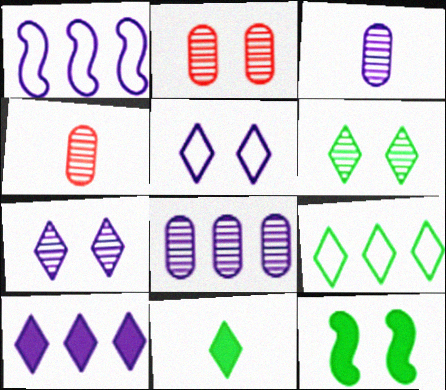[[1, 2, 11], 
[1, 8, 10], 
[2, 5, 12], 
[6, 9, 11]]